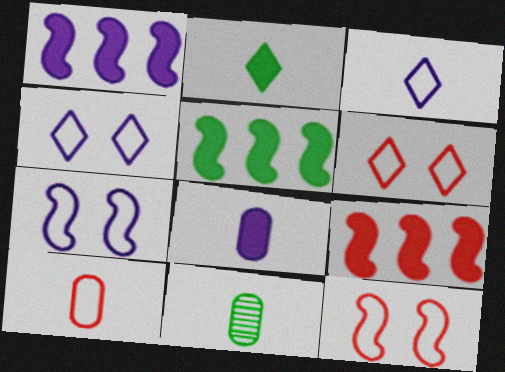[[1, 5, 9], 
[1, 6, 11], 
[4, 9, 11], 
[8, 10, 11]]